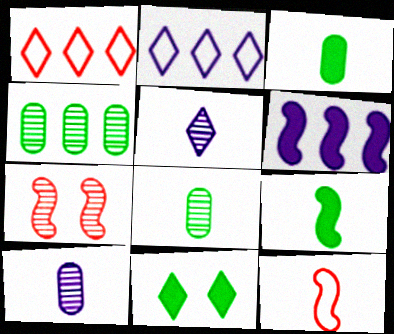[[1, 4, 6], 
[1, 5, 11], 
[2, 3, 7], 
[3, 5, 12], 
[4, 5, 7]]